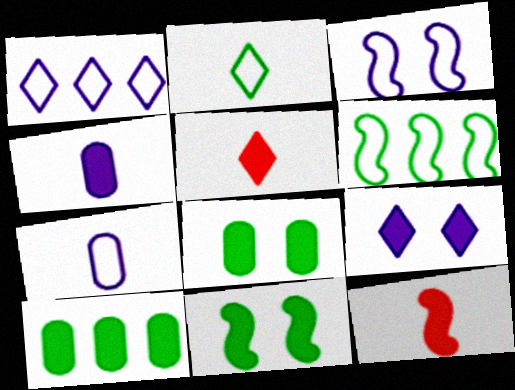[[1, 3, 7], 
[9, 10, 12]]